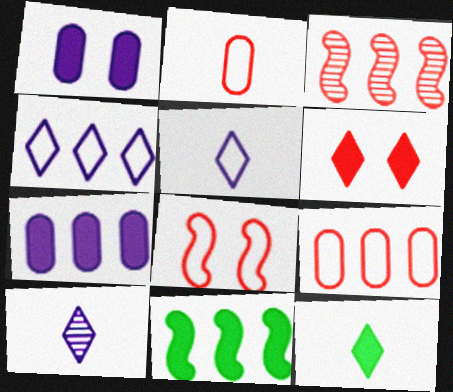[[2, 3, 6]]